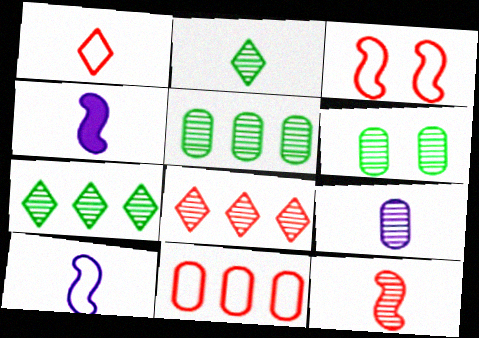[[1, 3, 11], 
[2, 9, 12]]